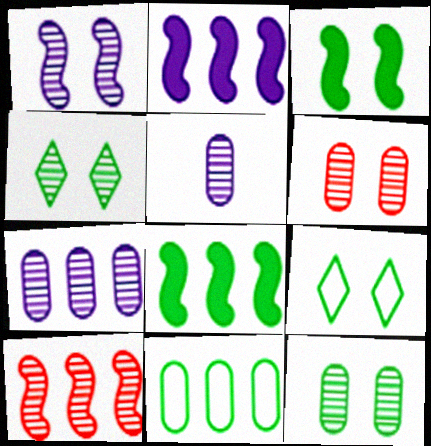[[1, 4, 6], 
[3, 9, 12], 
[4, 5, 10]]